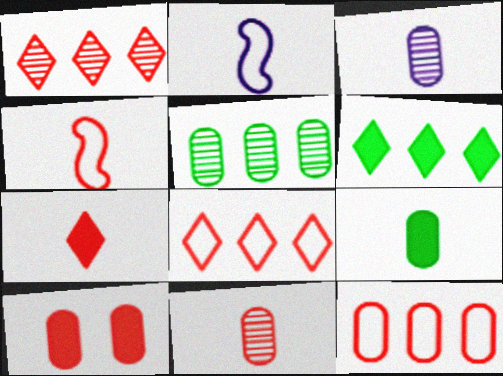[[1, 4, 10], 
[4, 7, 11], 
[10, 11, 12]]